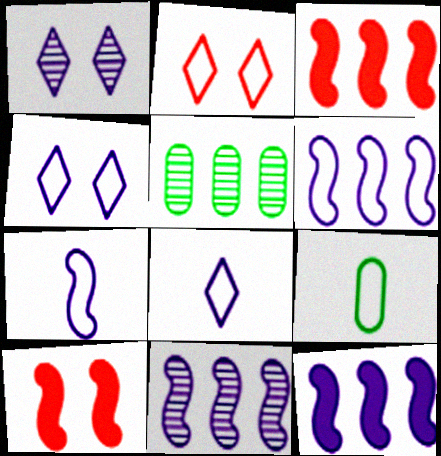[[1, 3, 9], 
[2, 6, 9], 
[5, 8, 10], 
[6, 11, 12]]